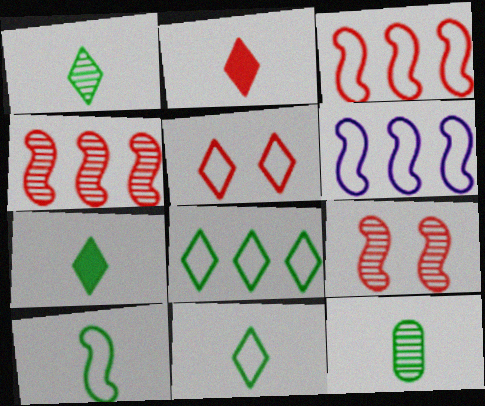[[1, 7, 11], 
[7, 10, 12]]